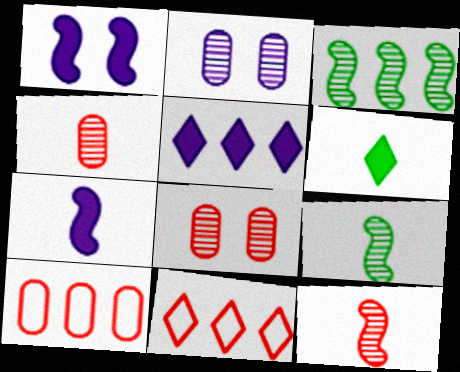[[3, 5, 10]]